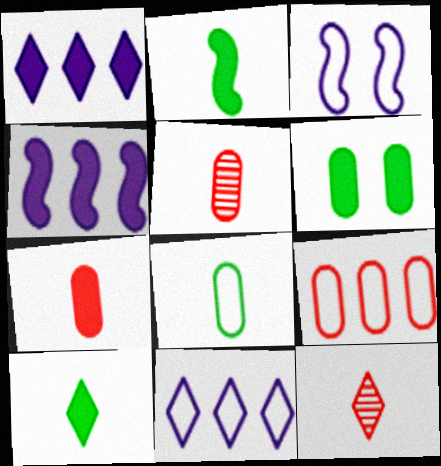[]